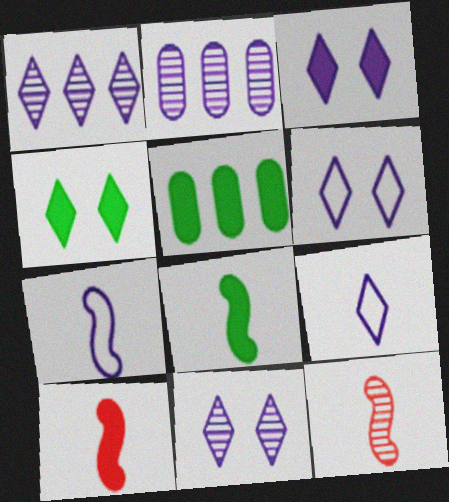[[1, 3, 9], 
[2, 3, 7], 
[3, 5, 10], 
[3, 6, 11], 
[4, 5, 8], 
[5, 6, 12], 
[7, 8, 12]]